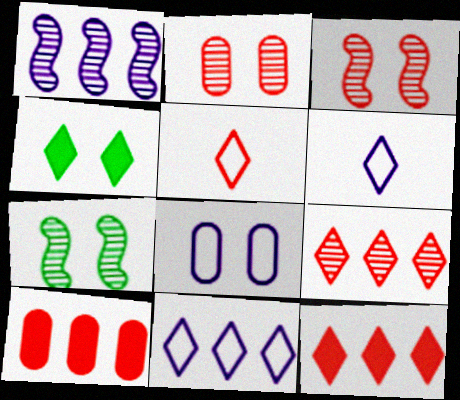[[3, 4, 8], 
[3, 5, 10], 
[4, 6, 9], 
[6, 7, 10]]